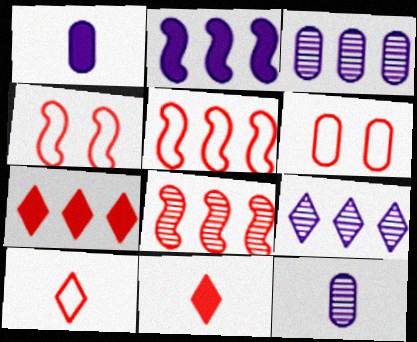[[5, 6, 10], 
[6, 8, 11]]